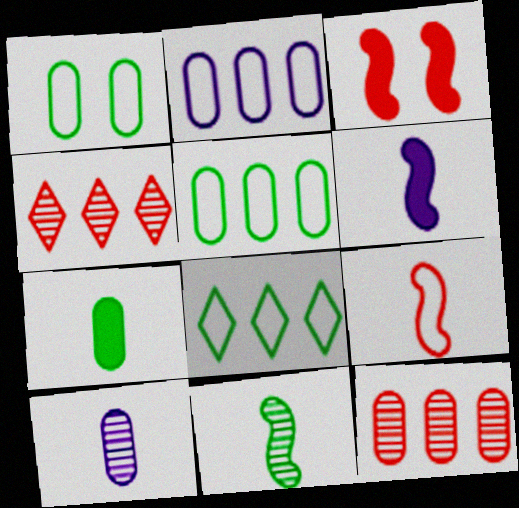[[1, 4, 6], 
[3, 8, 10], 
[6, 9, 11]]